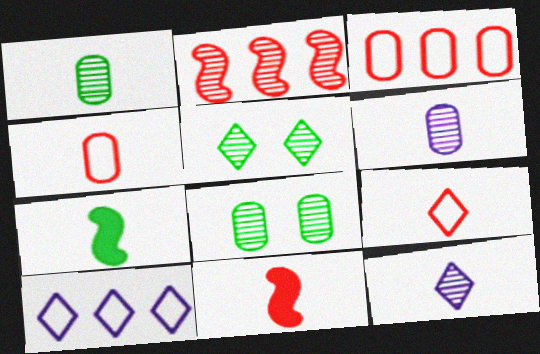[[2, 5, 6], 
[2, 8, 12], 
[4, 7, 12], 
[6, 7, 9], 
[8, 10, 11]]